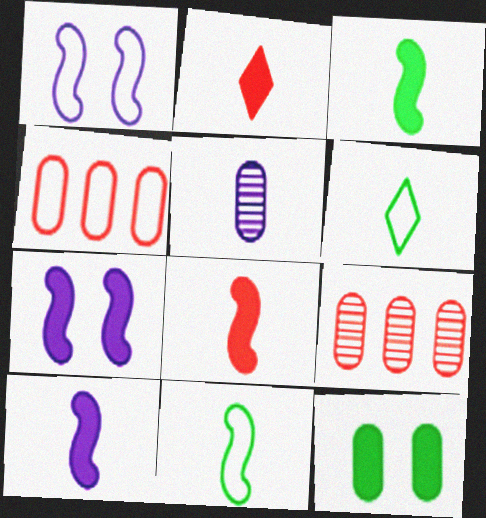[[1, 4, 6], 
[2, 5, 11], 
[3, 8, 10], 
[4, 5, 12], 
[5, 6, 8], 
[6, 7, 9]]